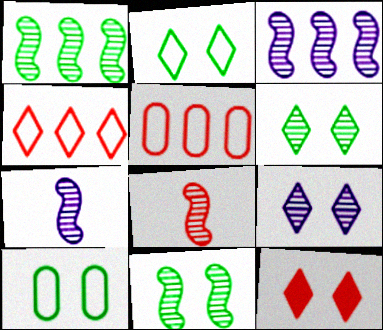[[2, 9, 12], 
[3, 8, 11], 
[5, 8, 12]]